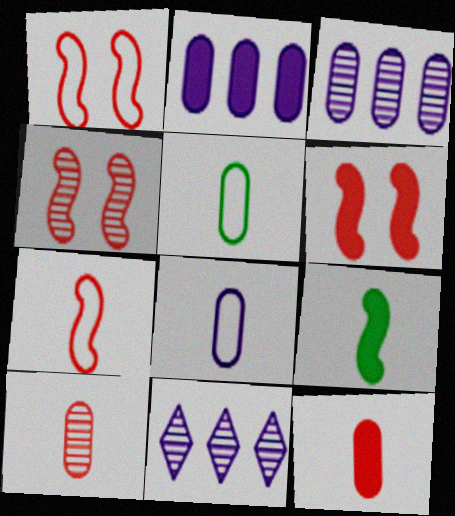[[1, 4, 6], 
[5, 6, 11]]